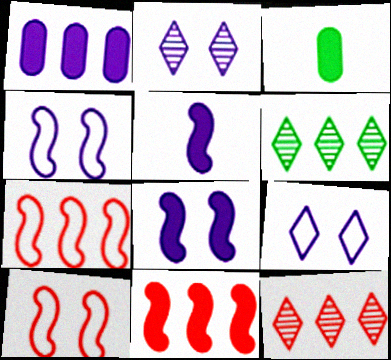[[1, 6, 7], 
[2, 3, 7], 
[3, 4, 12]]